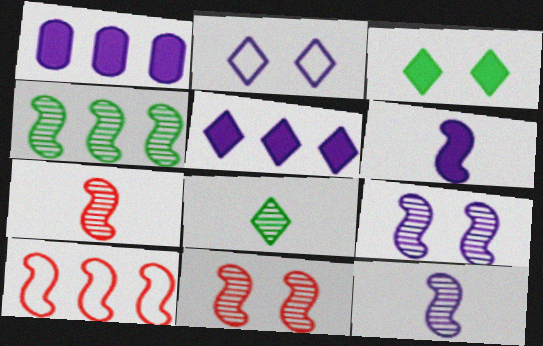[[1, 2, 12], 
[4, 7, 9], 
[4, 11, 12]]